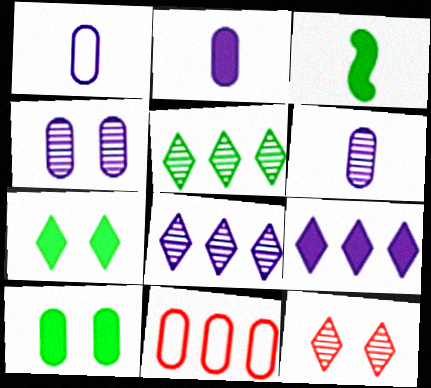[[1, 2, 6], 
[6, 10, 11]]